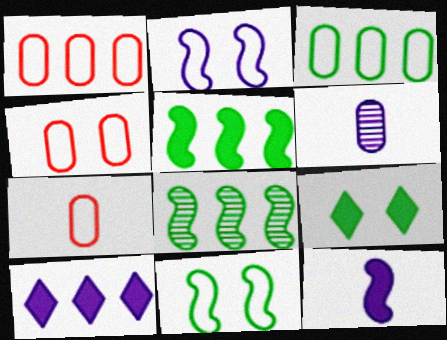[[1, 4, 7], 
[1, 8, 10], 
[2, 6, 10]]